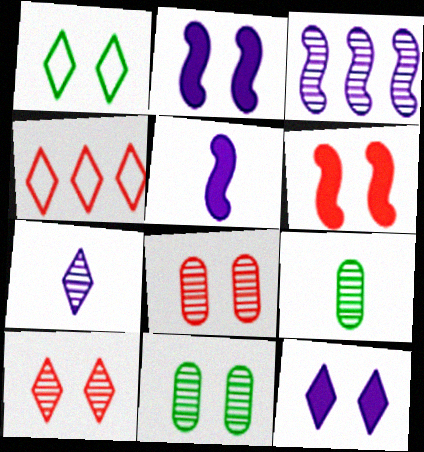[[1, 2, 8], 
[1, 10, 12], 
[2, 4, 9], 
[3, 9, 10], 
[4, 5, 11]]